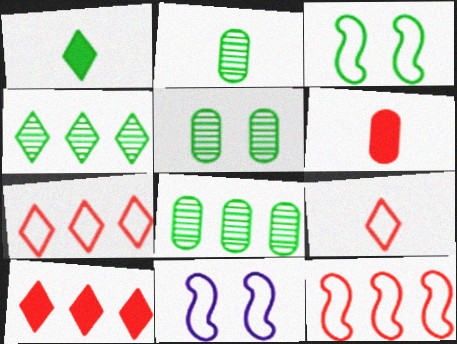[[1, 3, 8], 
[2, 5, 8], 
[2, 10, 11], 
[4, 6, 11]]